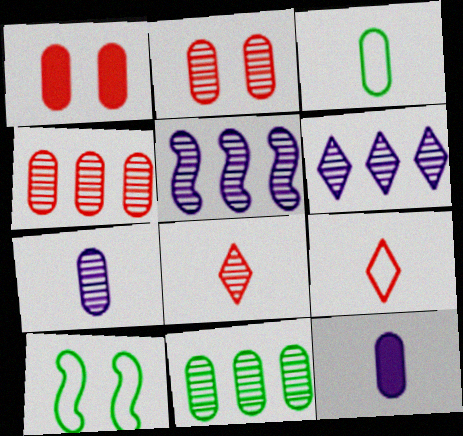[[2, 7, 11]]